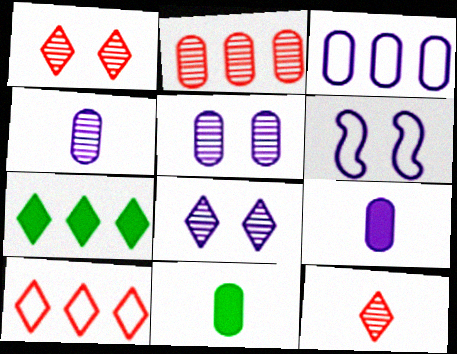[[3, 5, 9]]